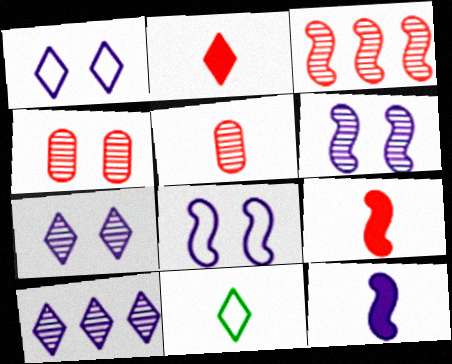[[5, 11, 12]]